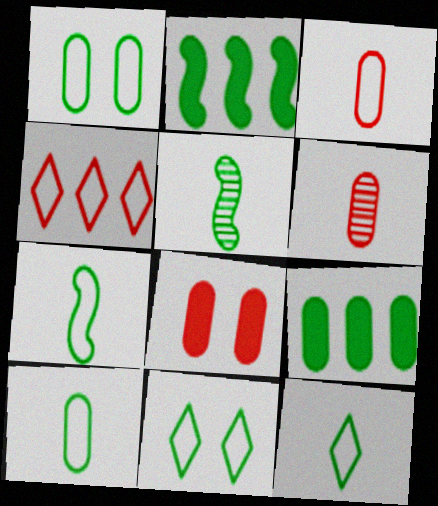[[5, 9, 11], 
[7, 10, 12]]